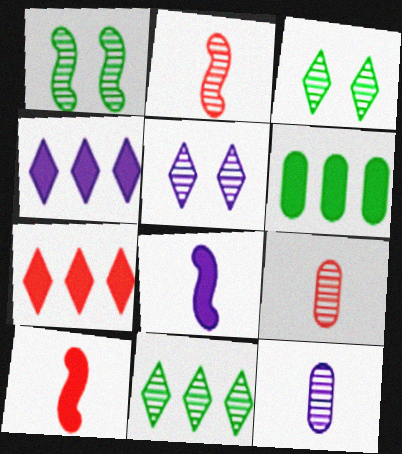[]